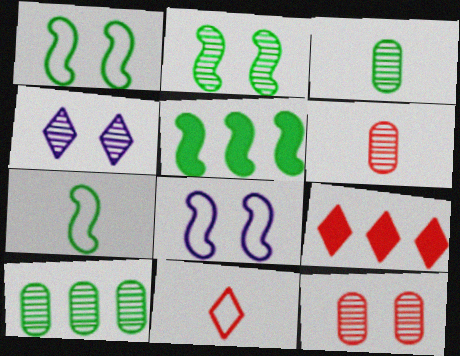[[2, 4, 12], 
[2, 5, 7], 
[3, 8, 9]]